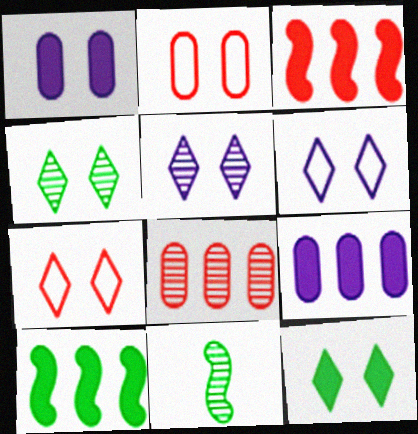[[5, 7, 12], 
[5, 8, 11], 
[7, 9, 11]]